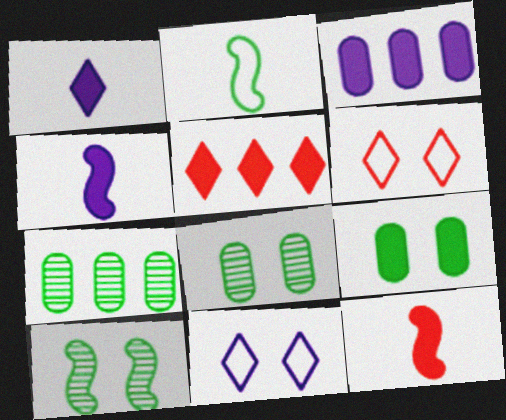[[4, 5, 9], 
[4, 6, 7], 
[7, 11, 12]]